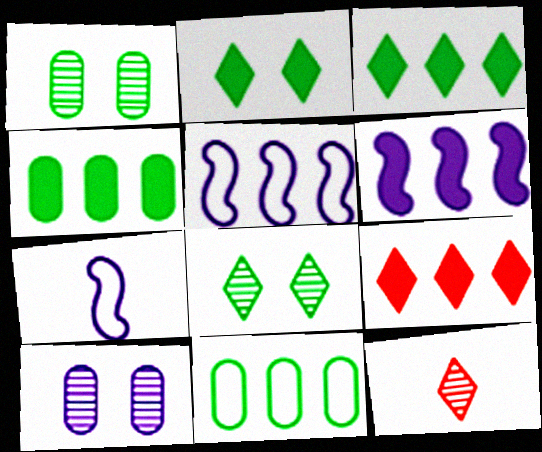[[1, 7, 9], 
[4, 6, 9]]